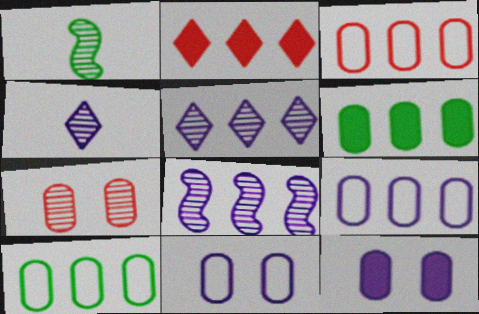[[1, 2, 11], 
[1, 5, 7], 
[2, 8, 10], 
[3, 9, 10]]